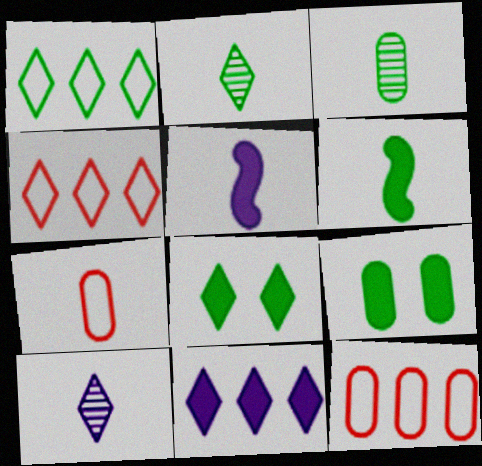[[1, 2, 8], 
[2, 5, 7], 
[4, 8, 10], 
[6, 7, 10]]